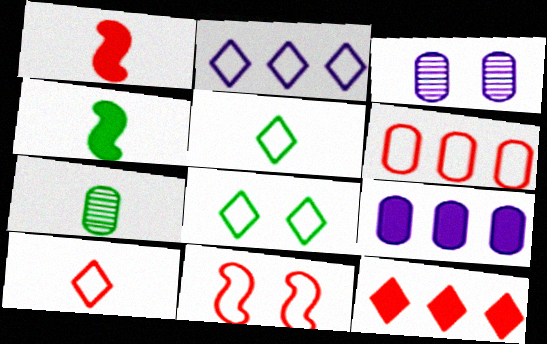[[2, 8, 10], 
[4, 5, 7], 
[6, 10, 11]]